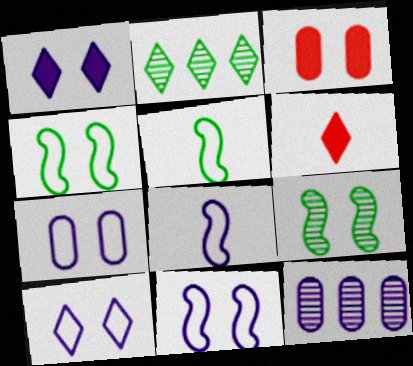[[1, 8, 12], 
[2, 3, 8], 
[2, 6, 10], 
[3, 9, 10], 
[4, 6, 12], 
[7, 10, 11]]